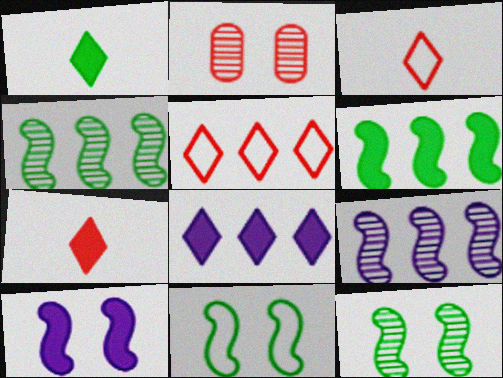[]